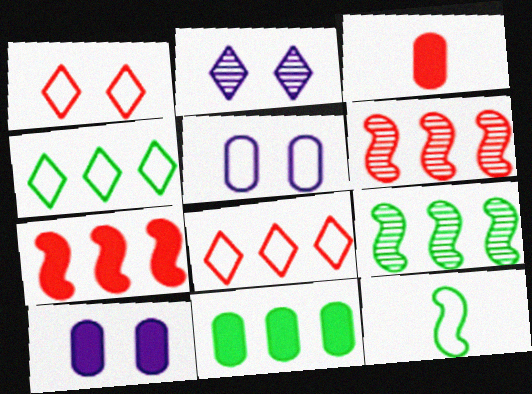[[1, 3, 6], 
[3, 10, 11], 
[4, 9, 11], 
[5, 8, 12]]